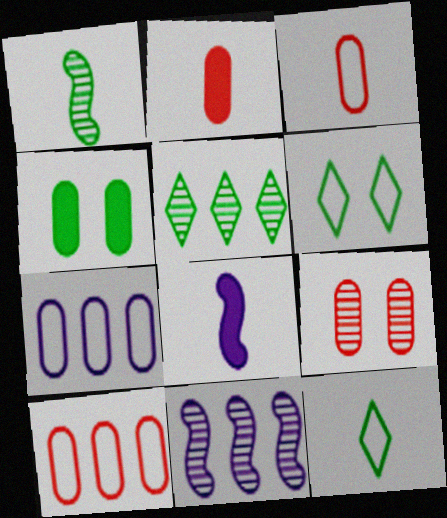[[2, 6, 11], 
[2, 9, 10]]